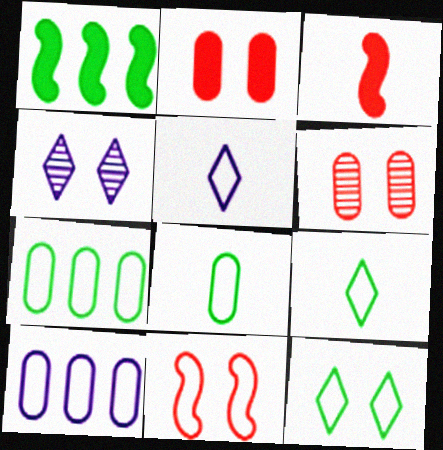[[1, 5, 6], 
[3, 4, 7], 
[5, 7, 11], 
[9, 10, 11]]